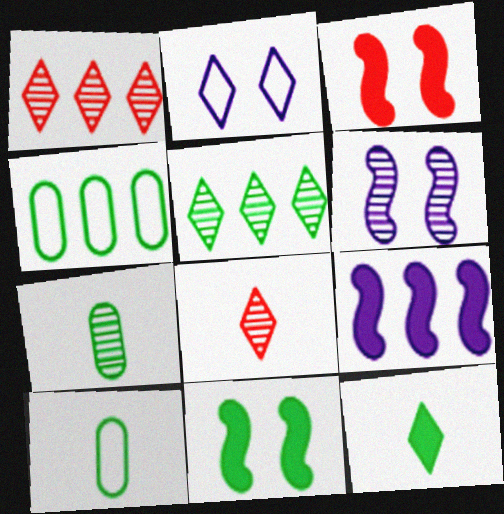[[1, 2, 12], 
[1, 4, 9], 
[1, 6, 7], 
[5, 10, 11]]